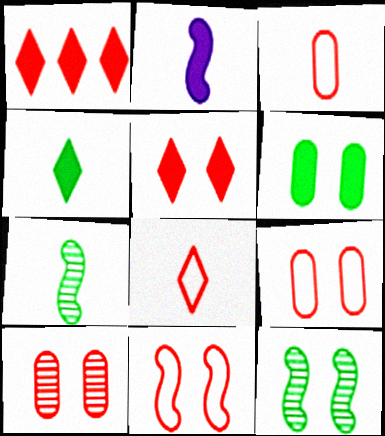[[1, 2, 6], 
[5, 10, 11]]